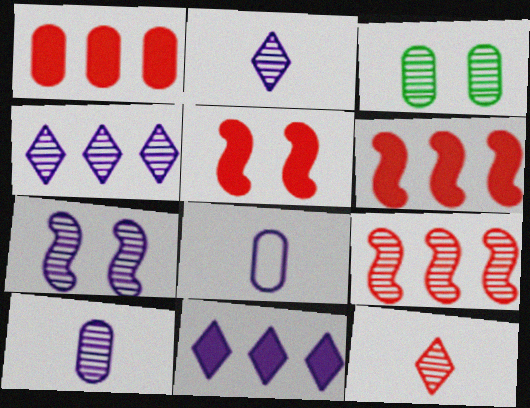[[1, 3, 8], 
[2, 3, 9], 
[4, 7, 10], 
[7, 8, 11]]